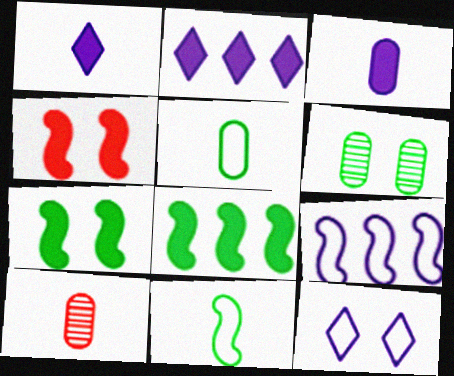[[1, 10, 11], 
[3, 5, 10], 
[4, 6, 12], 
[8, 10, 12]]